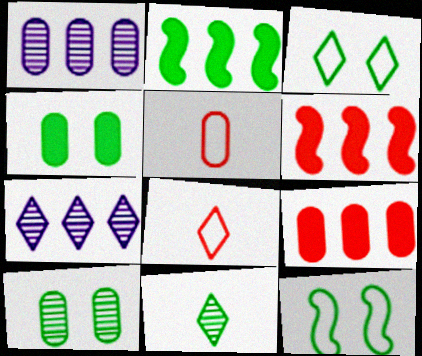[[1, 4, 5]]